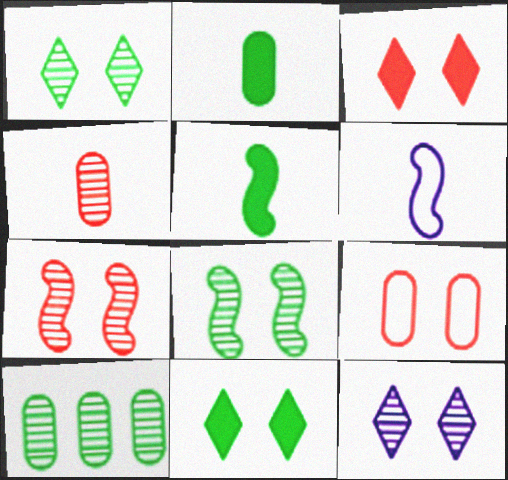[[3, 6, 10], 
[3, 7, 9]]